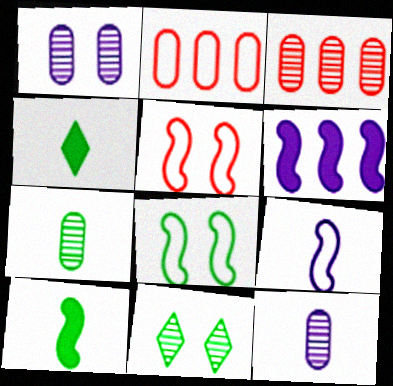[[1, 3, 7]]